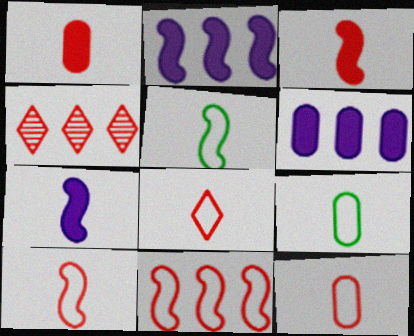[[8, 10, 12]]